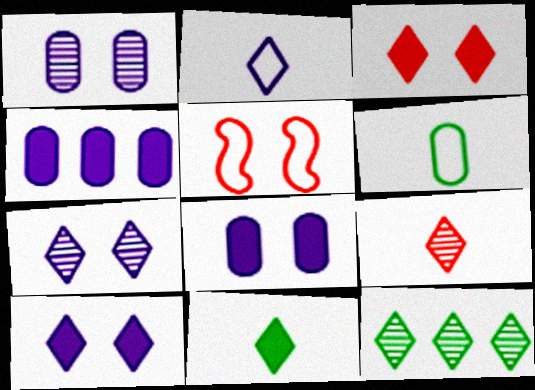[[2, 3, 12], 
[2, 9, 11], 
[7, 9, 12]]